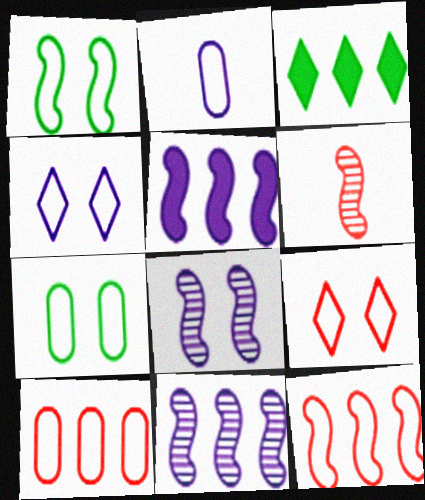[[1, 5, 6], 
[2, 7, 10], 
[3, 10, 11]]